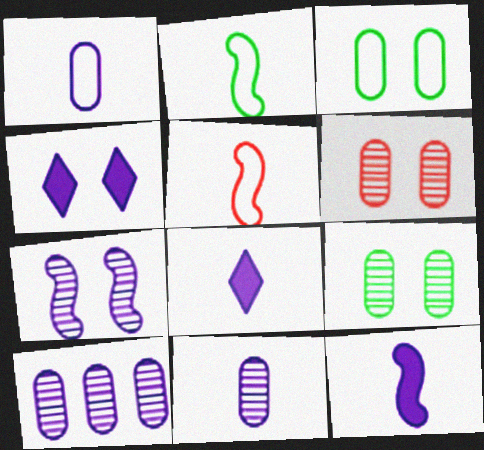[]